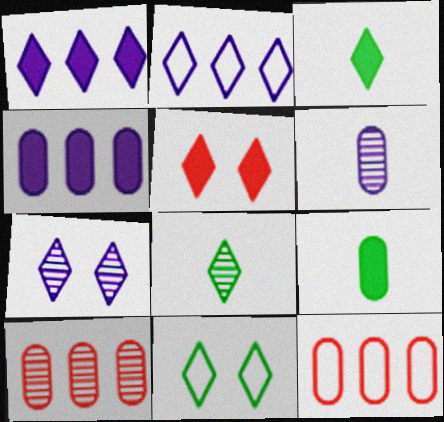[[1, 3, 5], 
[2, 5, 8], 
[5, 7, 11]]